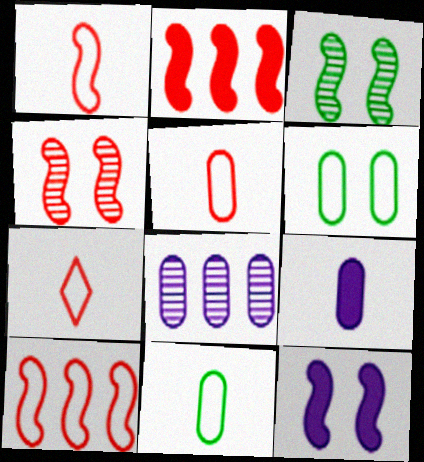[[1, 2, 4], 
[1, 5, 7]]